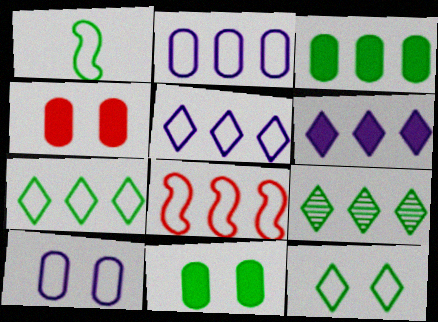[[1, 9, 11], 
[2, 7, 8]]